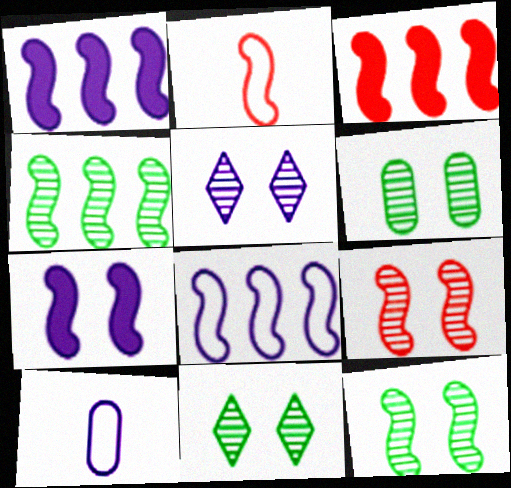[[1, 2, 12], 
[1, 5, 10], 
[2, 3, 9], 
[2, 4, 7], 
[3, 4, 8], 
[3, 10, 11], 
[5, 6, 9], 
[6, 11, 12]]